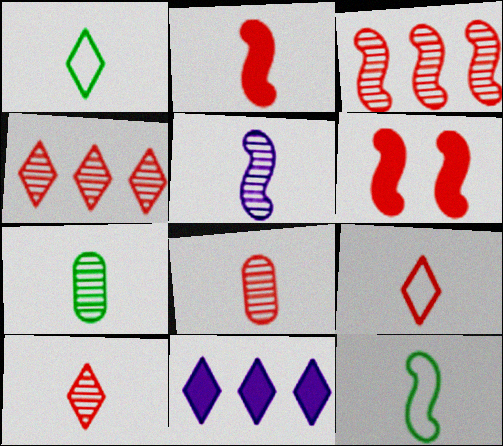[[2, 5, 12], 
[2, 8, 9], 
[5, 7, 10]]